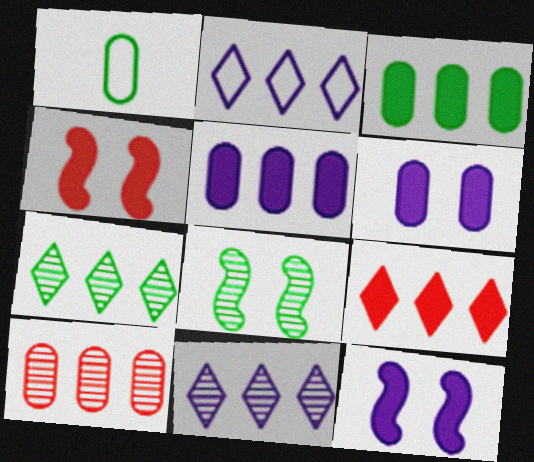[[1, 4, 11], 
[1, 6, 10], 
[2, 7, 9]]